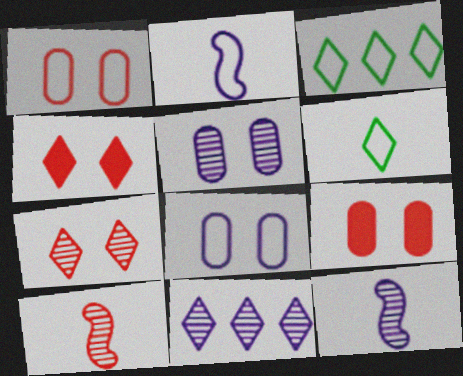[[1, 2, 3], 
[3, 9, 12], 
[4, 6, 11], 
[5, 11, 12]]